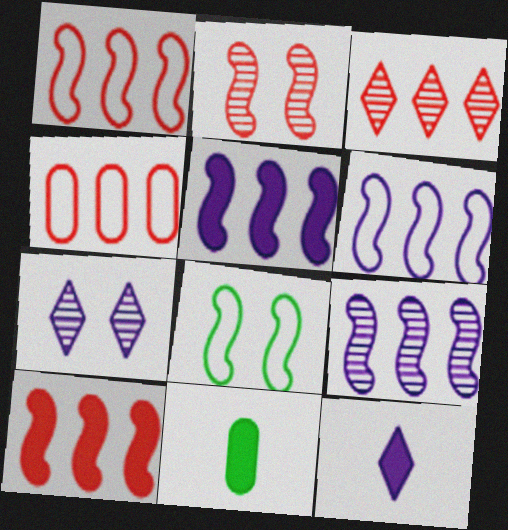[[1, 7, 11], 
[3, 4, 10], 
[5, 6, 9]]